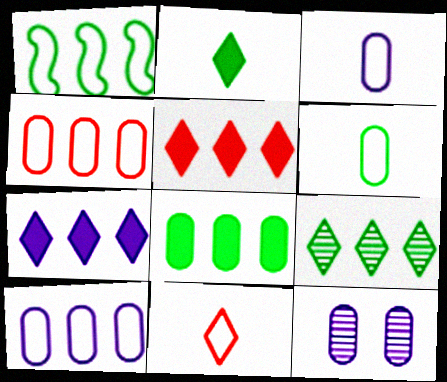[[1, 8, 9]]